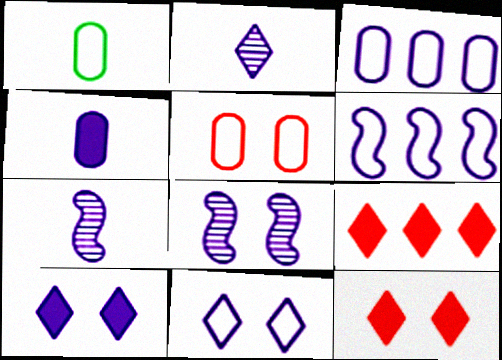[[1, 3, 5], 
[1, 8, 9], 
[3, 7, 10]]